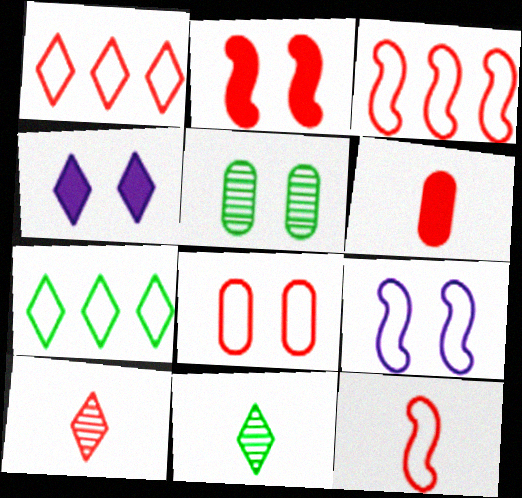[[1, 4, 11], 
[1, 8, 12], 
[4, 7, 10], 
[6, 10, 12]]